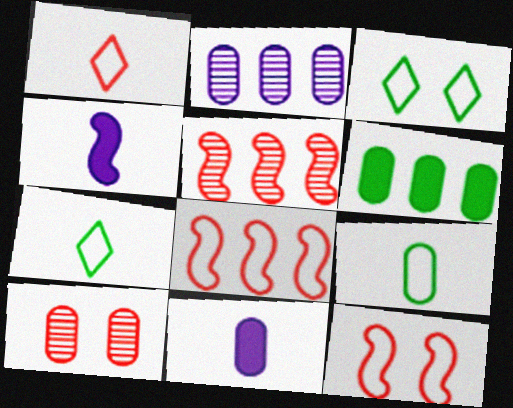[[3, 5, 11]]